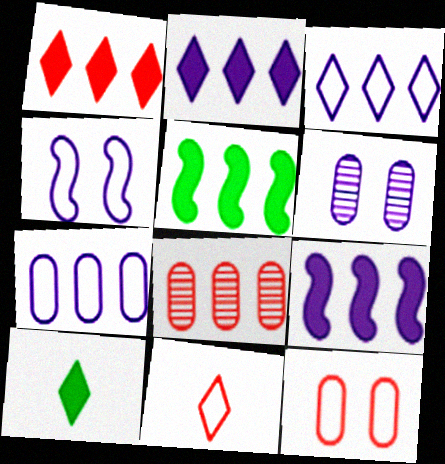[[3, 5, 8], 
[4, 8, 10], 
[5, 6, 11]]